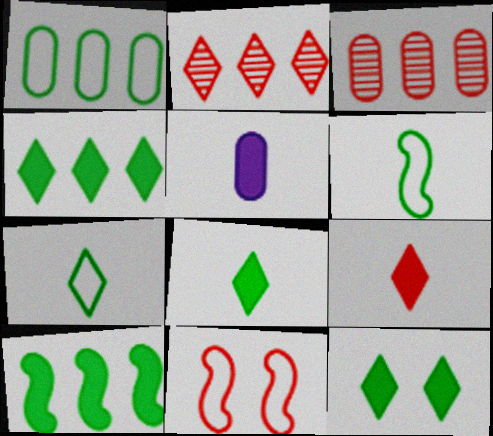[[3, 9, 11], 
[4, 8, 12]]